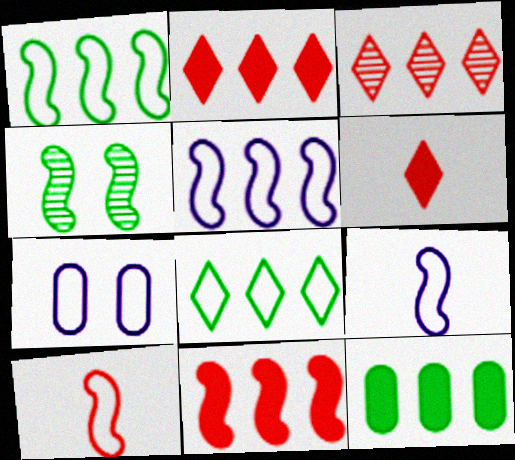[[3, 5, 12], 
[4, 9, 11], 
[7, 8, 10]]